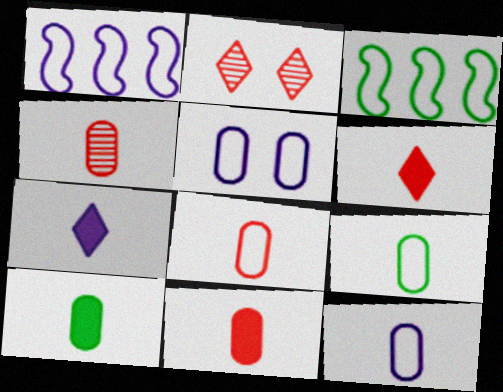[[1, 2, 10], 
[4, 8, 11], 
[4, 10, 12], 
[8, 9, 12]]